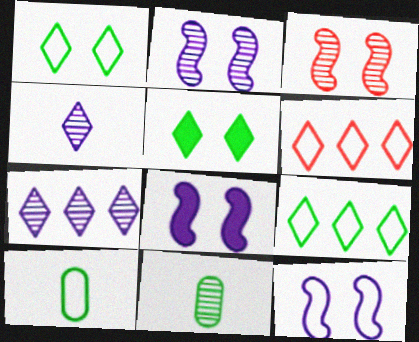[[2, 8, 12], 
[3, 7, 11], 
[4, 5, 6], 
[6, 8, 11], 
[6, 10, 12]]